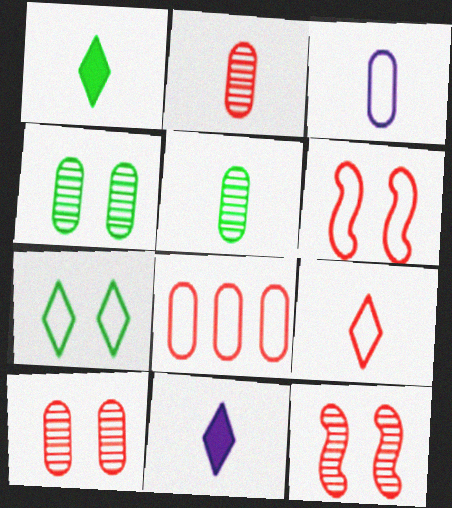[[6, 8, 9]]